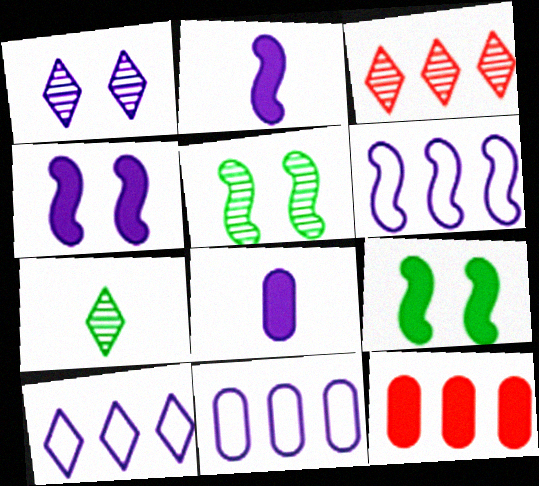[[1, 2, 11], 
[1, 3, 7], 
[1, 6, 8], 
[6, 10, 11]]